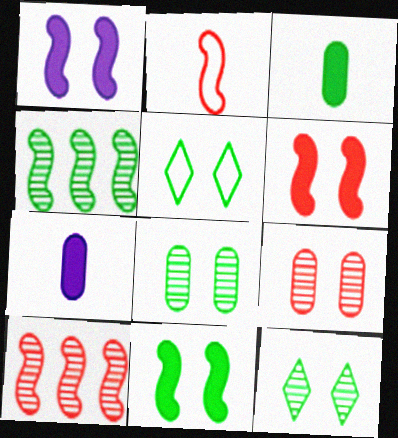[[1, 2, 4], 
[1, 5, 9], 
[1, 6, 11], 
[2, 6, 10], 
[3, 4, 5], 
[5, 7, 10], 
[5, 8, 11]]